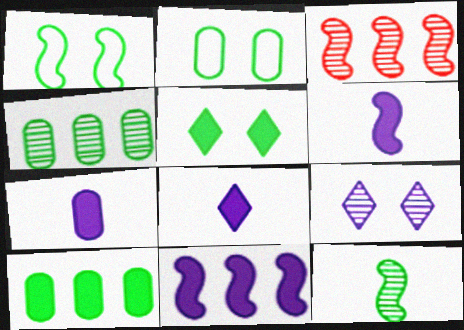[[1, 3, 6], 
[2, 3, 8], 
[6, 7, 8]]